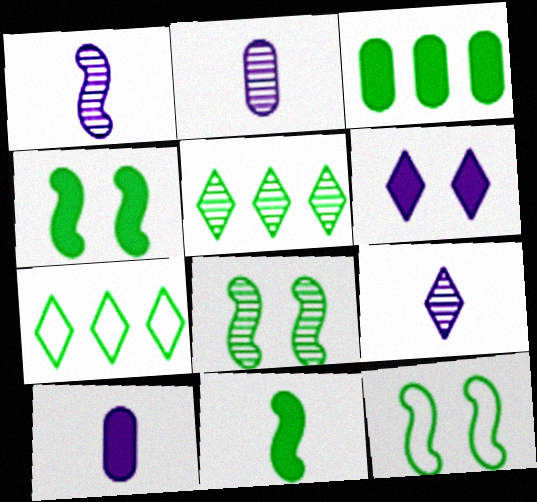[[1, 2, 9], 
[4, 8, 12]]